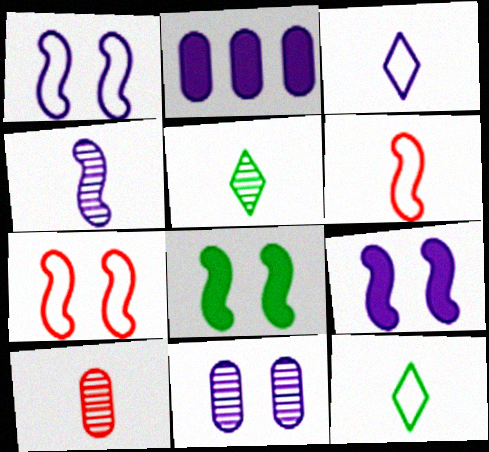[[2, 5, 7], 
[4, 5, 10]]